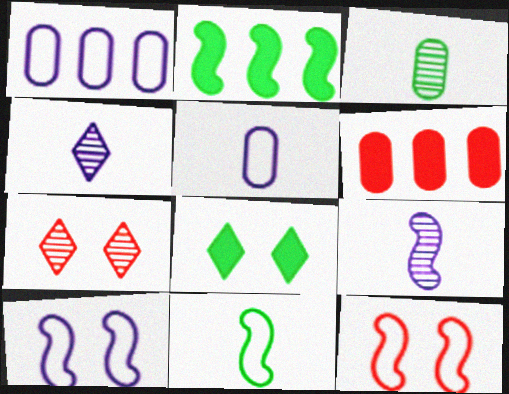[[2, 5, 7], 
[2, 9, 12]]